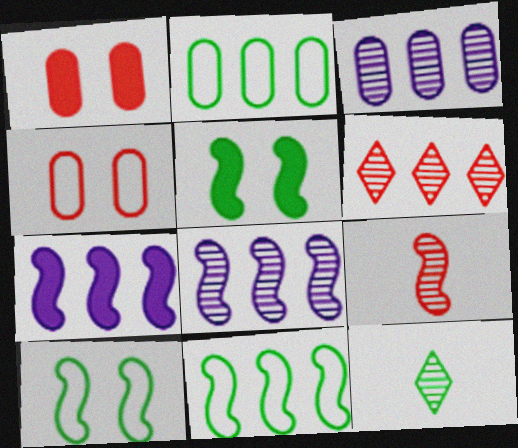[[2, 5, 12], 
[2, 6, 7], 
[4, 7, 12], 
[7, 9, 10]]